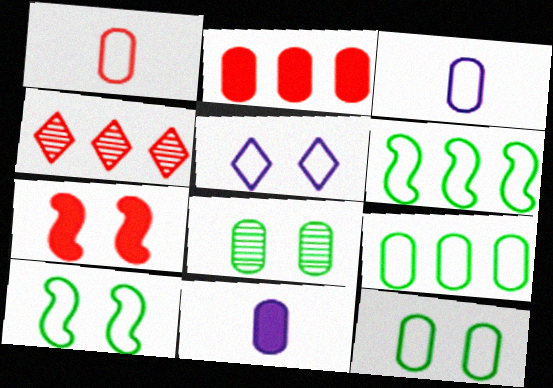[[1, 4, 7], 
[1, 5, 6], 
[2, 3, 8], 
[4, 10, 11], 
[5, 7, 8]]